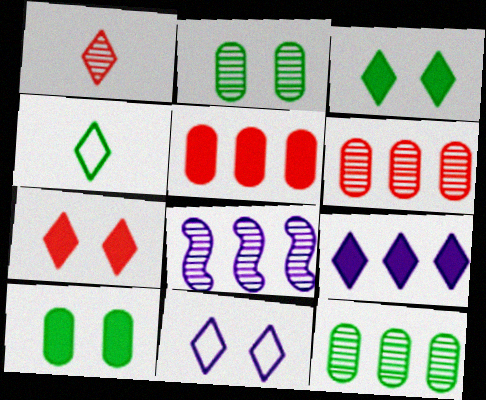[[1, 2, 8]]